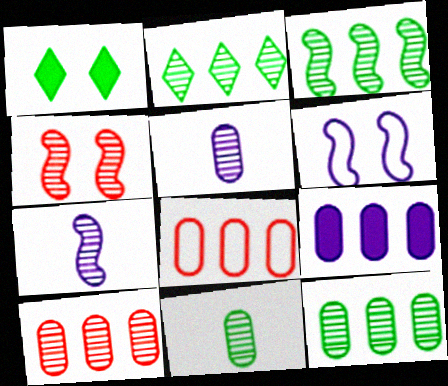[[1, 7, 8], 
[2, 3, 12], 
[2, 4, 5], 
[3, 4, 7], 
[8, 9, 12]]